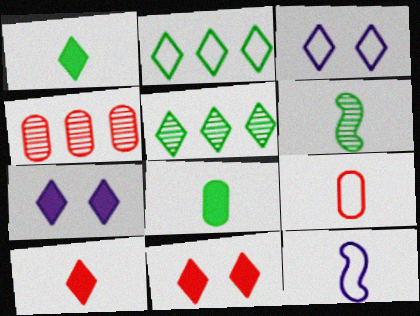[[3, 5, 10]]